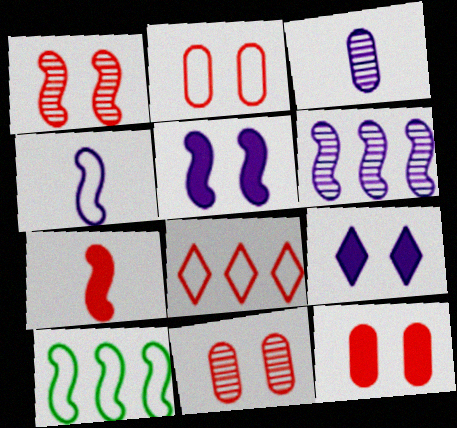[[2, 11, 12], 
[4, 5, 6], 
[7, 8, 11]]